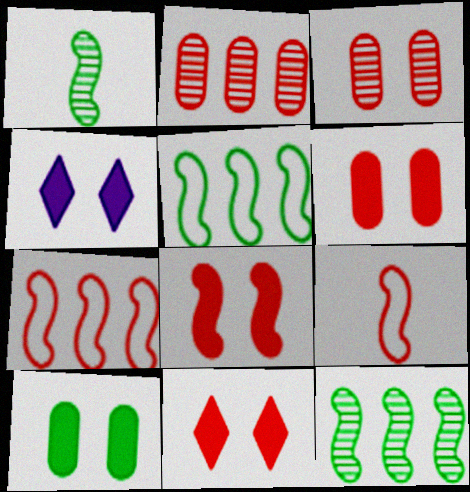[[2, 9, 11], 
[4, 8, 10], 
[6, 8, 11]]